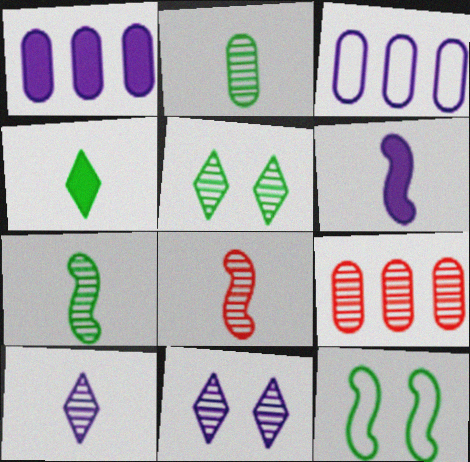[[2, 8, 10], 
[3, 6, 11], 
[7, 9, 11]]